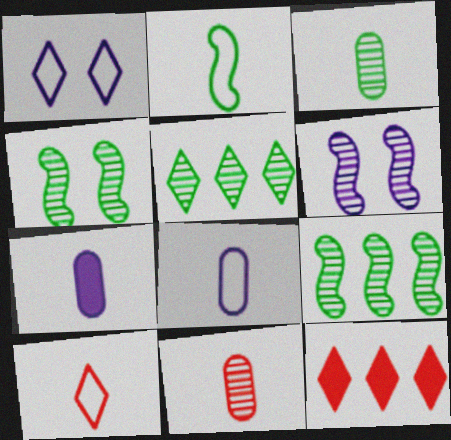[[2, 8, 10], 
[3, 4, 5], 
[4, 8, 12], 
[5, 6, 11]]